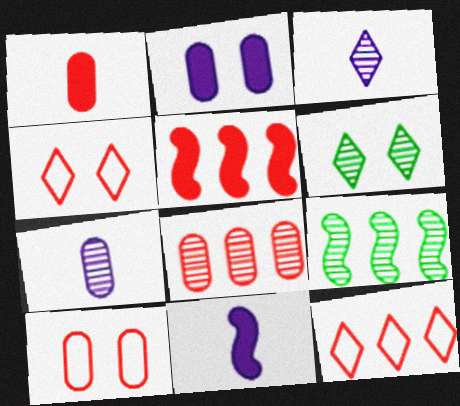[[1, 8, 10], 
[5, 8, 12]]